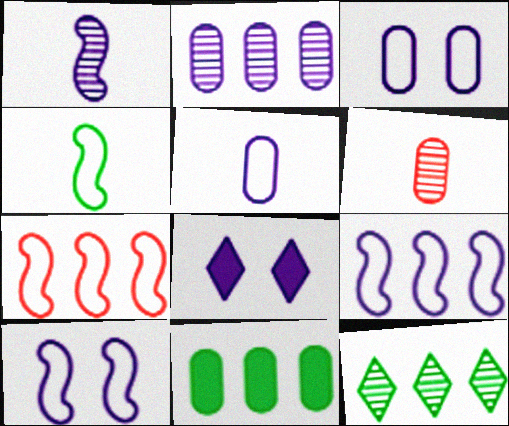[[3, 6, 11], 
[4, 7, 10]]